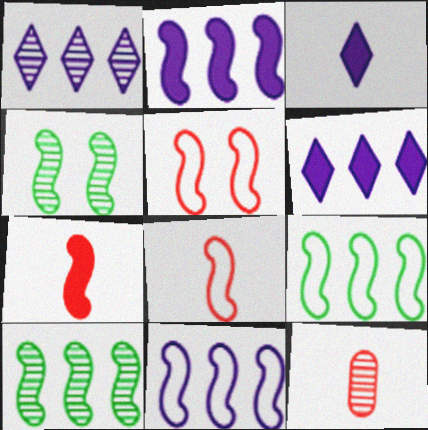[[1, 4, 12], 
[2, 4, 8], 
[4, 7, 11]]